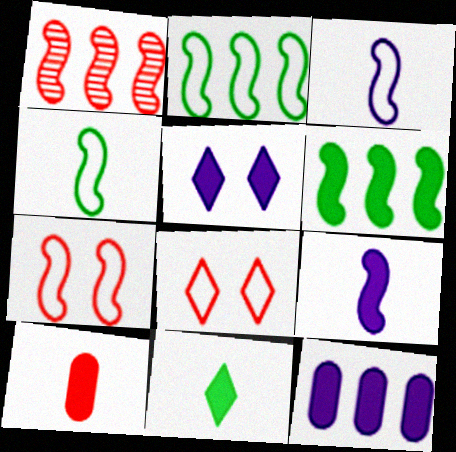[[1, 8, 10], 
[2, 3, 7], 
[5, 6, 10], 
[5, 9, 12], 
[9, 10, 11]]